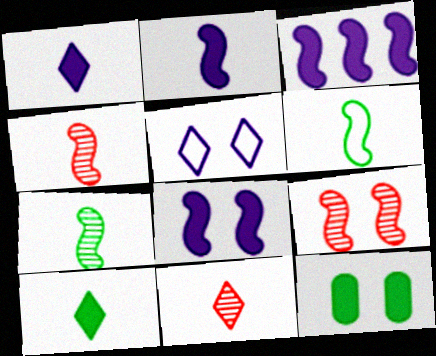[[2, 3, 8], 
[2, 4, 6], 
[3, 6, 9], 
[5, 9, 12]]